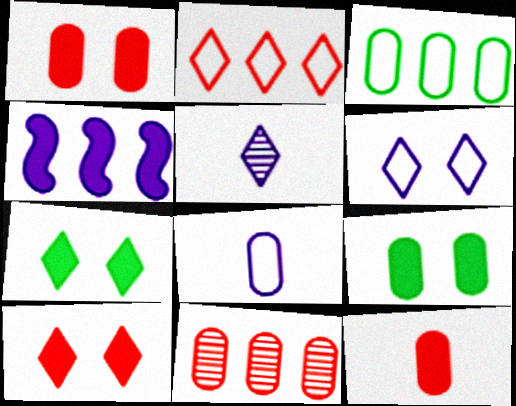[[2, 5, 7], 
[4, 7, 12], 
[8, 9, 11]]